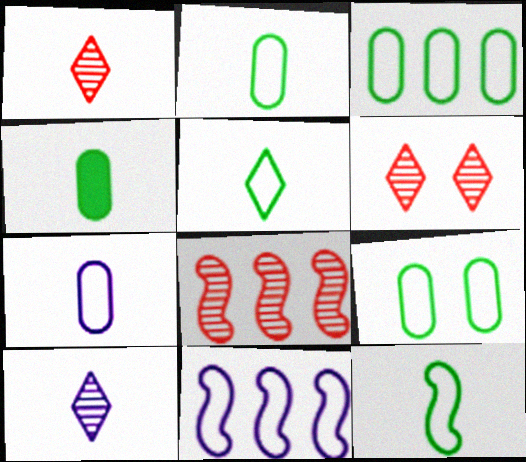[[2, 3, 9], 
[2, 5, 12], 
[4, 6, 11]]